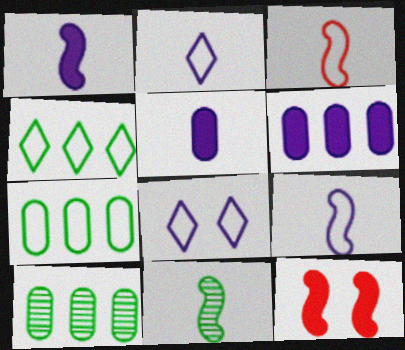[[1, 3, 11], 
[2, 10, 12], 
[3, 7, 8]]